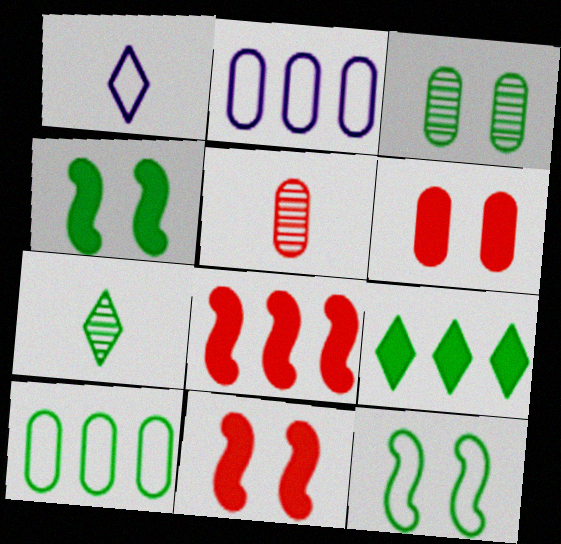[[1, 3, 8], 
[2, 7, 11], 
[4, 7, 10]]